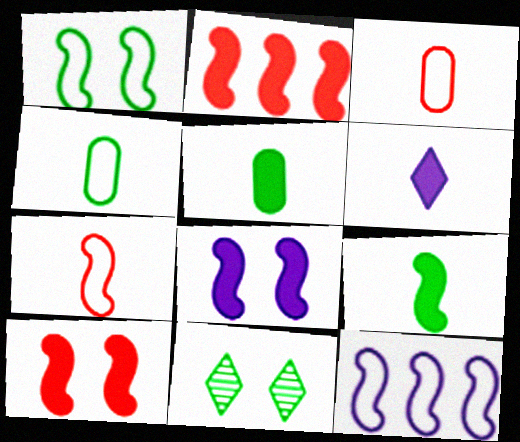[[1, 7, 12], 
[2, 8, 9]]